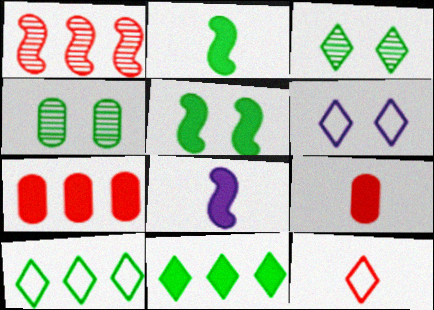[[2, 4, 10], 
[6, 10, 12]]